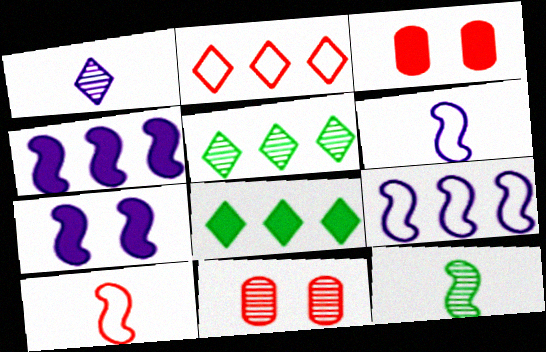[[3, 5, 6], 
[6, 8, 11]]